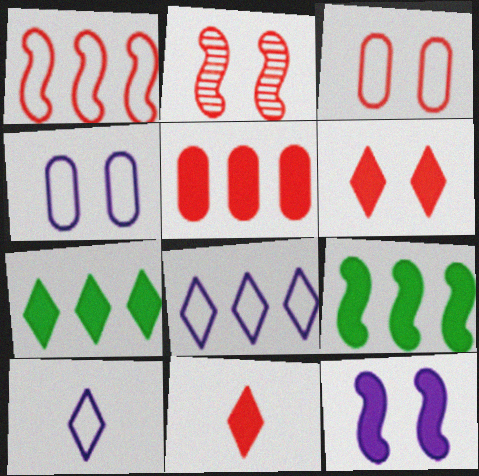[[2, 3, 6]]